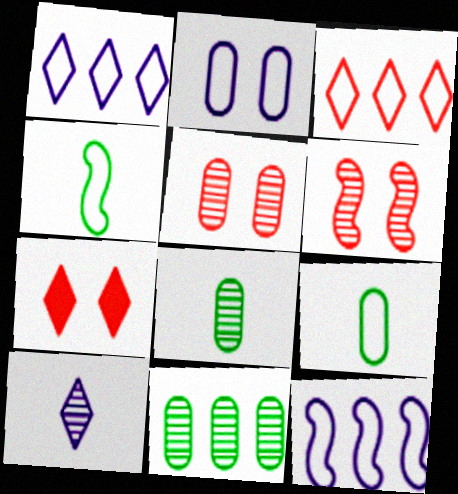[[2, 3, 4], 
[6, 10, 11], 
[7, 8, 12]]